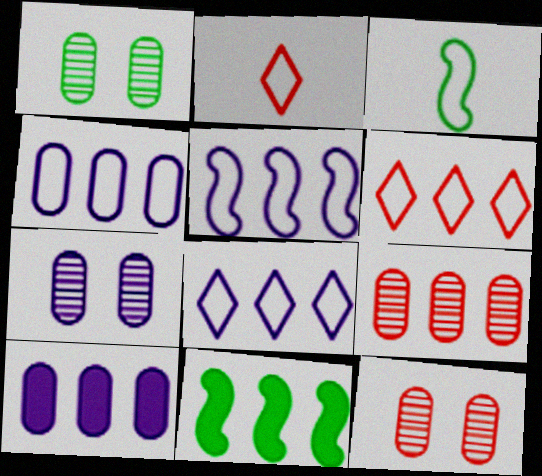[[1, 7, 12], 
[2, 7, 11], 
[4, 5, 8], 
[8, 9, 11]]